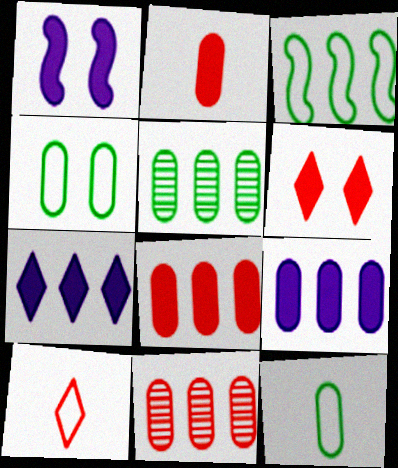[[1, 5, 10], 
[3, 7, 11]]